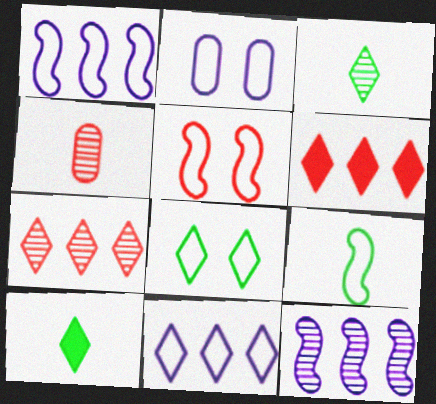[[1, 5, 9], 
[2, 5, 8], 
[4, 5, 6]]